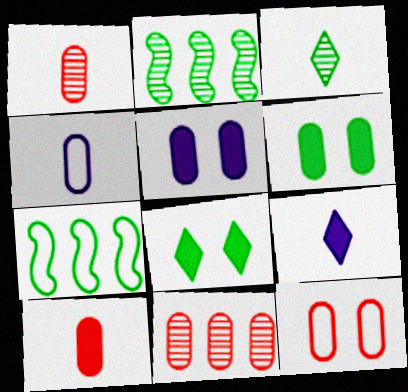[[2, 9, 12], 
[3, 6, 7], 
[4, 6, 11], 
[10, 11, 12]]